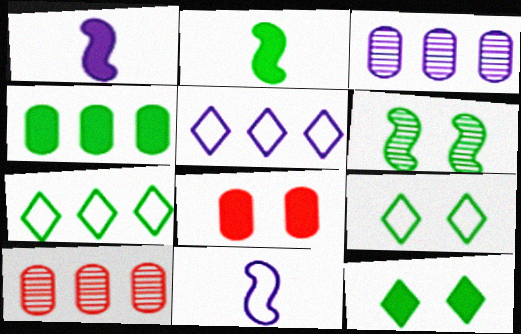[[1, 9, 10], 
[2, 4, 12], 
[10, 11, 12]]